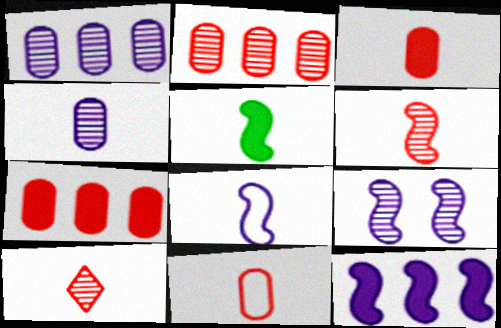[[5, 6, 8], 
[8, 9, 12]]